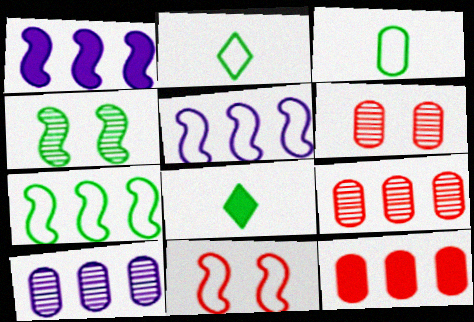[[1, 2, 6], 
[5, 6, 8], 
[8, 10, 11]]